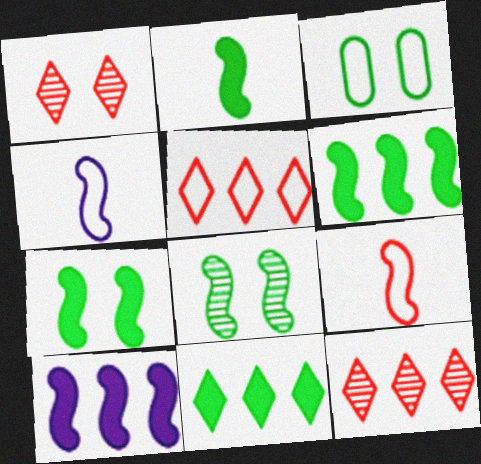[[2, 6, 7], 
[3, 4, 5], 
[8, 9, 10]]